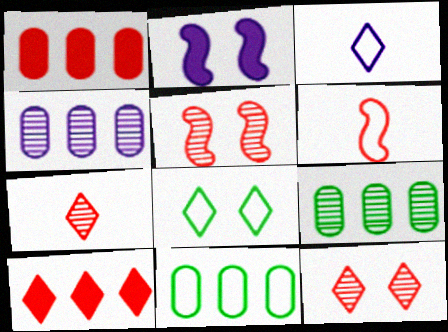[[1, 4, 11], 
[1, 6, 12], 
[2, 3, 4], 
[2, 7, 11]]